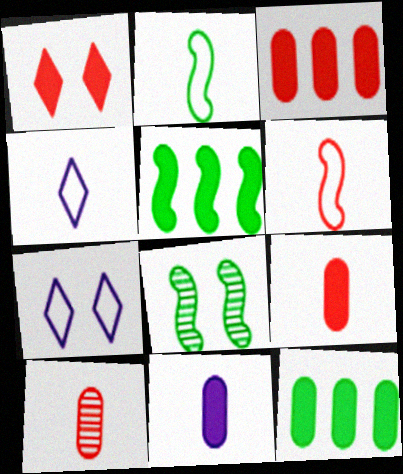[[1, 5, 11], 
[2, 5, 8], 
[3, 4, 8], 
[5, 7, 10]]